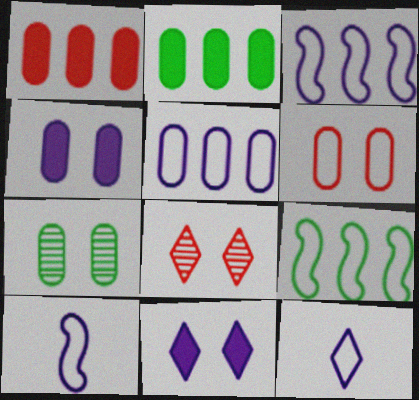[[2, 8, 10], 
[4, 6, 7], 
[6, 9, 12]]